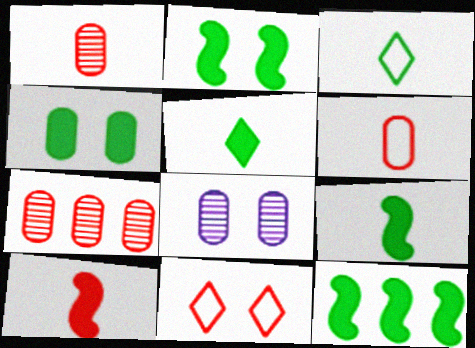[[2, 8, 11], 
[2, 9, 12], 
[4, 5, 12], 
[7, 10, 11]]